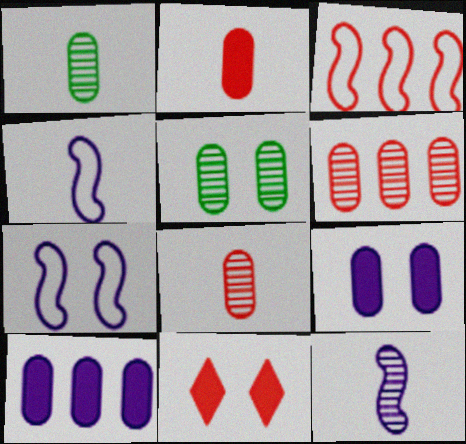[[3, 8, 11], 
[5, 7, 11]]